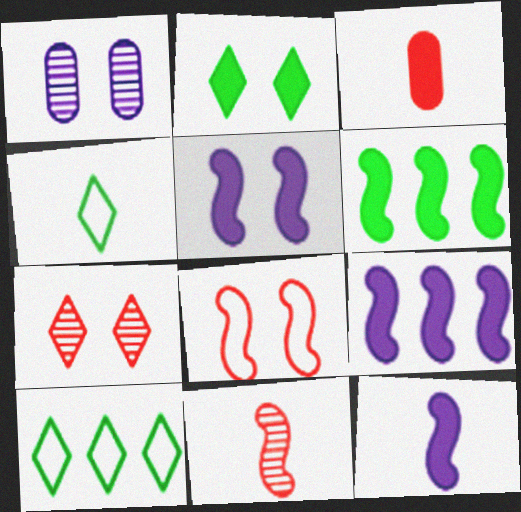[[1, 2, 8], 
[2, 3, 9], 
[5, 9, 12]]